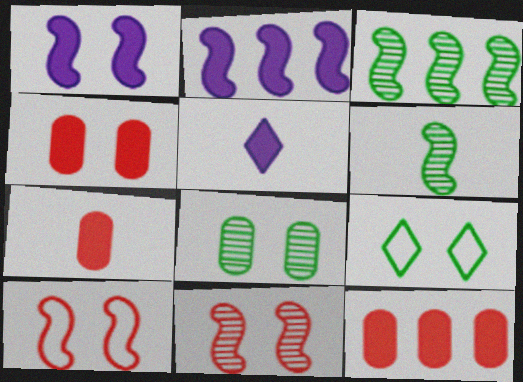[[2, 6, 10], 
[4, 7, 12]]